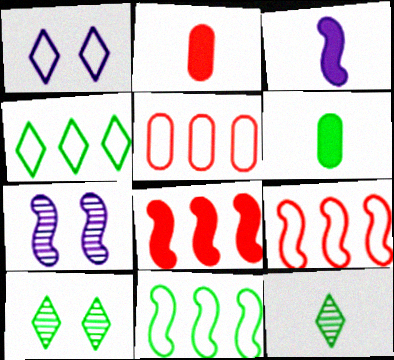[[2, 4, 7], 
[3, 5, 10], 
[6, 10, 11]]